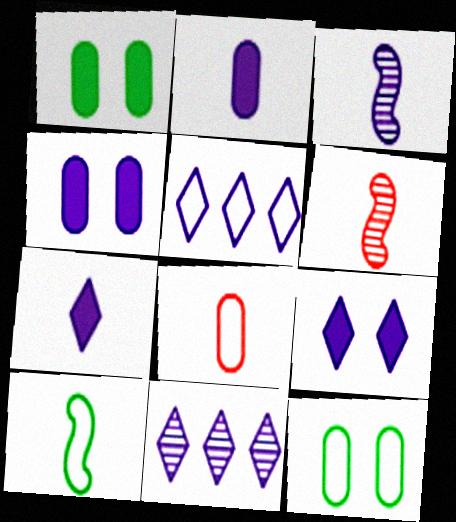[[1, 5, 6], 
[3, 4, 5]]